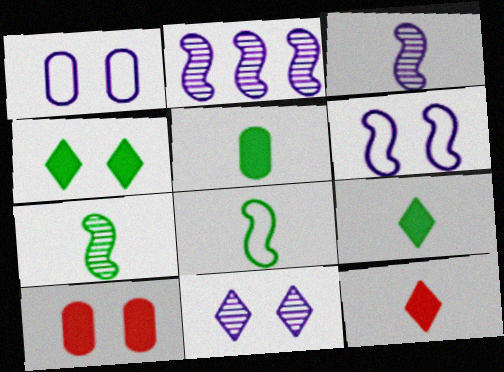[]